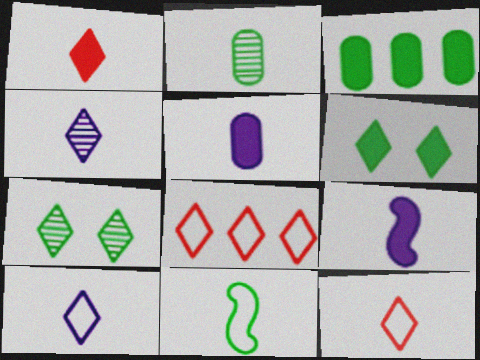[[2, 9, 12], 
[3, 7, 11], 
[4, 6, 8]]